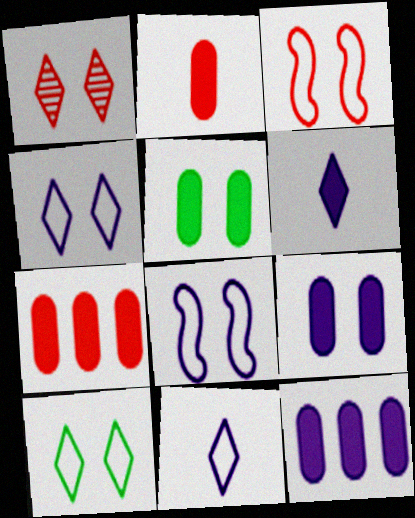[[1, 5, 8], 
[2, 5, 12]]